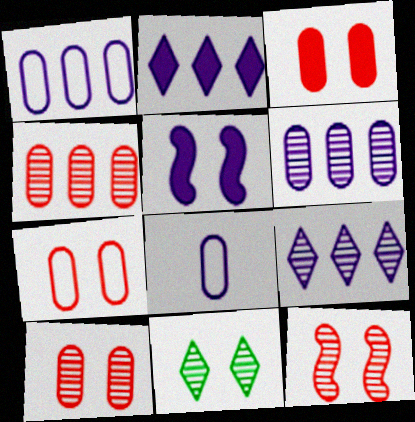[[3, 7, 10], 
[5, 7, 11], 
[5, 8, 9]]